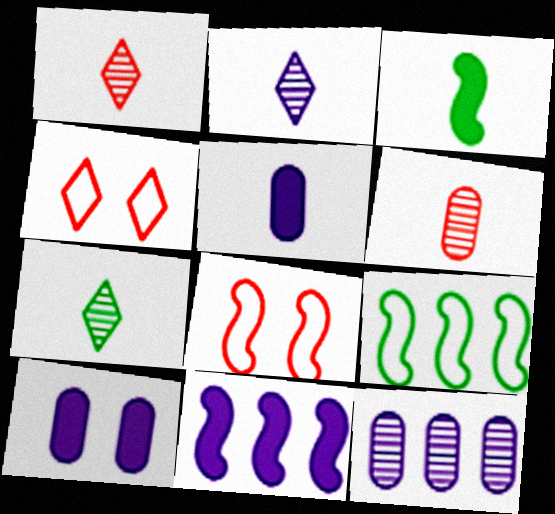[[1, 2, 7], 
[1, 9, 10], 
[3, 4, 12]]